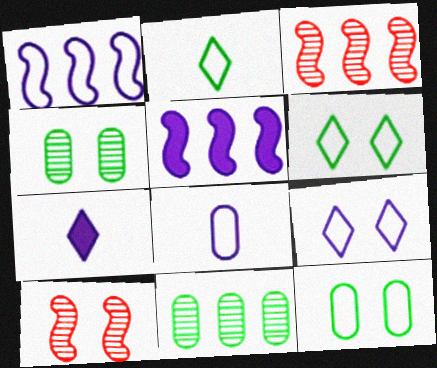[[1, 8, 9], 
[3, 7, 12]]